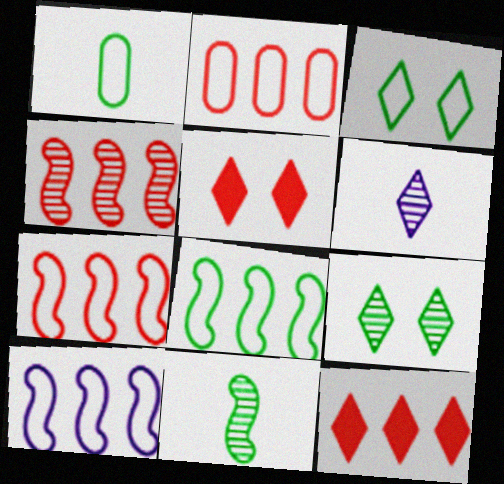[[1, 3, 8], 
[2, 4, 12], 
[3, 6, 12], 
[7, 8, 10]]